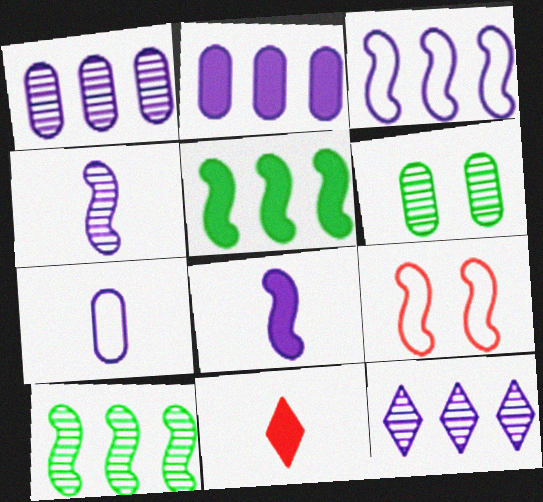[[2, 3, 12], 
[3, 6, 11], 
[4, 5, 9], 
[8, 9, 10]]